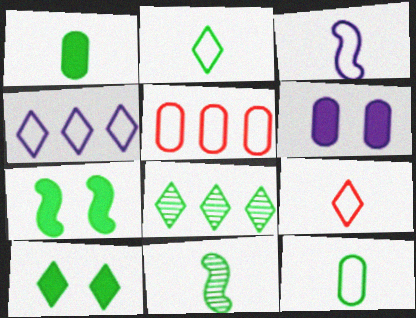[[1, 2, 11], 
[2, 8, 10], 
[3, 9, 12], 
[7, 8, 12]]